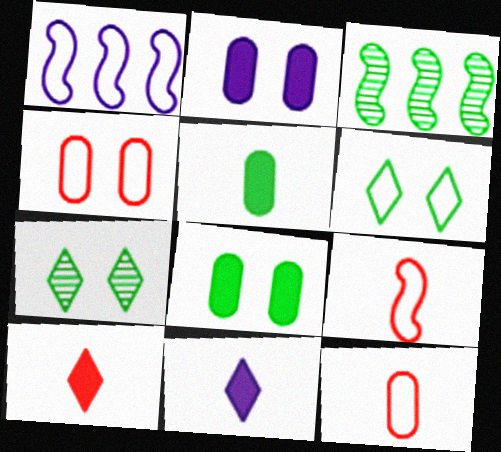[[1, 6, 12], 
[3, 4, 11], 
[3, 5, 6]]